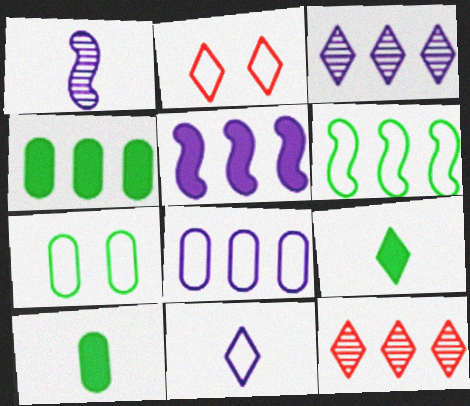[[1, 2, 4], 
[2, 3, 9], 
[3, 5, 8]]